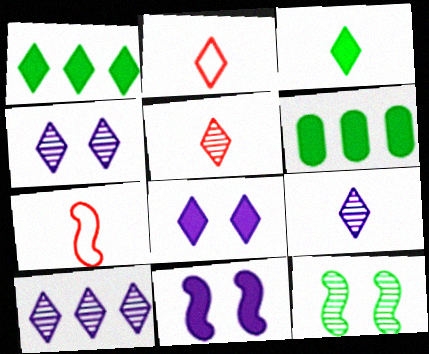[[1, 2, 4], 
[2, 3, 9], 
[4, 6, 7], 
[4, 9, 10]]